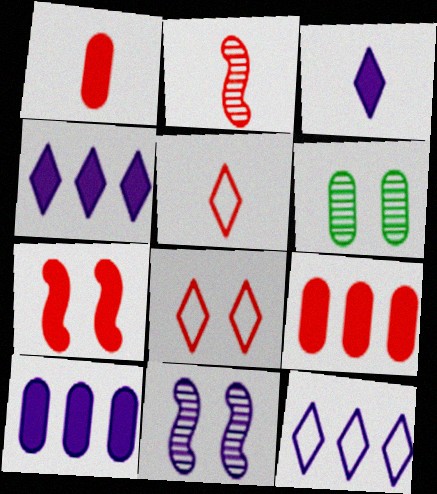[[1, 2, 5], 
[2, 8, 9]]